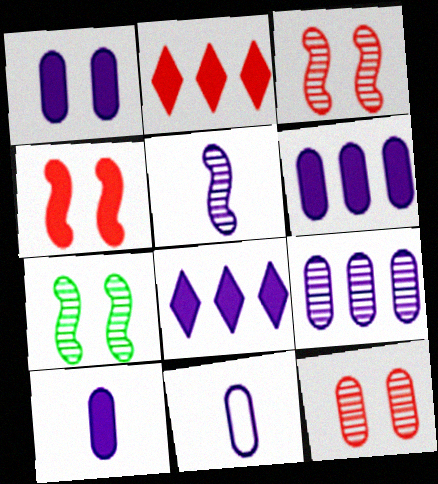[[1, 6, 10], 
[1, 9, 11], 
[2, 7, 11]]